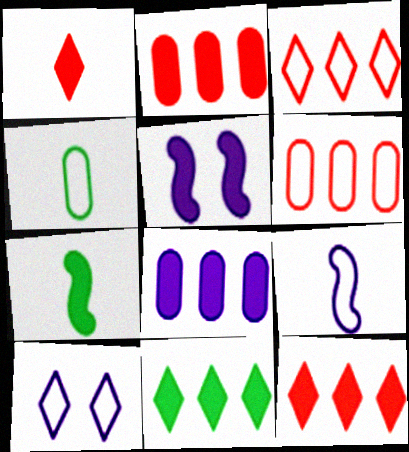[]